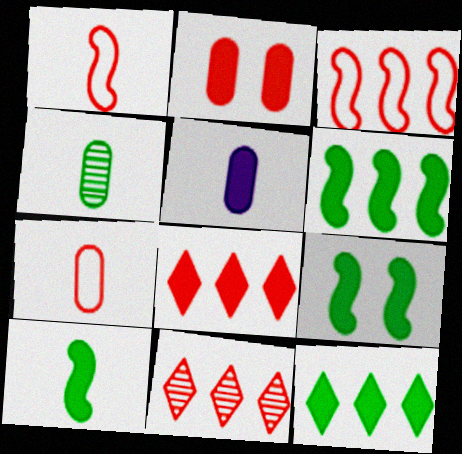[[1, 2, 11], 
[4, 5, 7], 
[5, 8, 9], 
[6, 9, 10]]